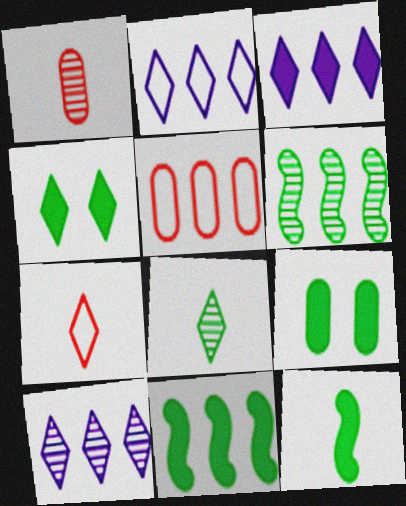[[2, 3, 10], 
[3, 5, 6], 
[4, 7, 10], 
[5, 10, 11]]